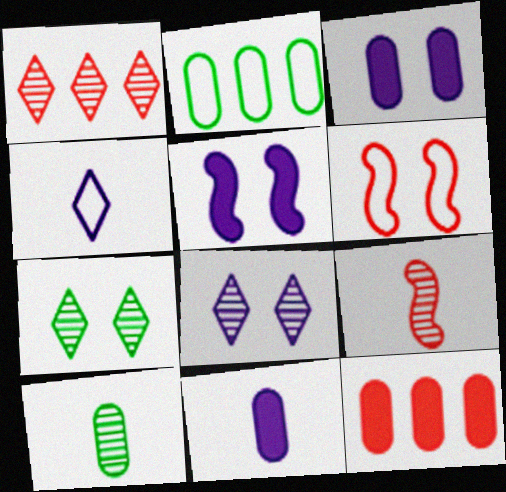[[2, 4, 6], 
[3, 6, 7]]